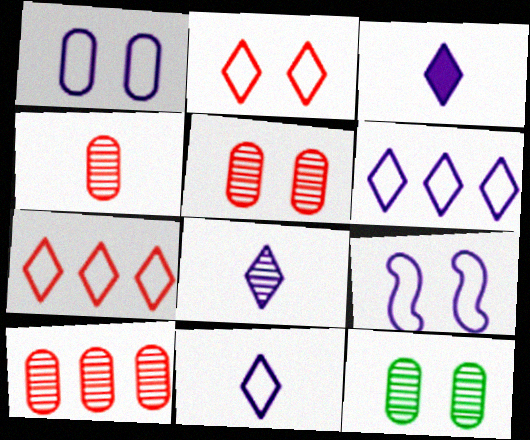[[3, 8, 11], 
[4, 5, 10]]